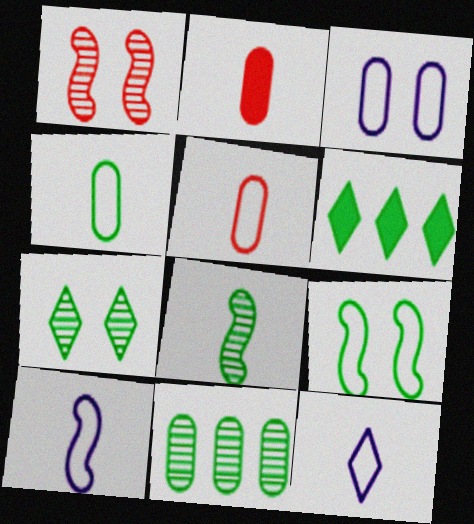[[2, 3, 11], 
[2, 8, 12], 
[7, 8, 11]]